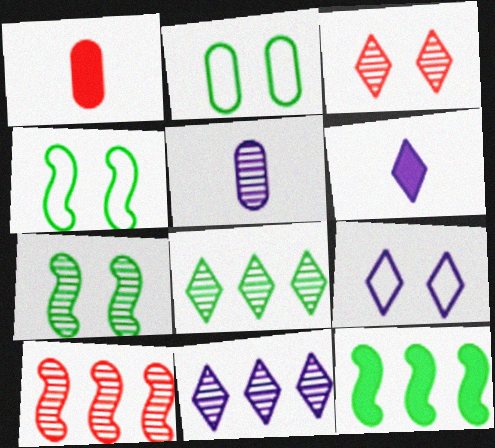[[1, 4, 11], 
[2, 6, 10], 
[6, 9, 11]]